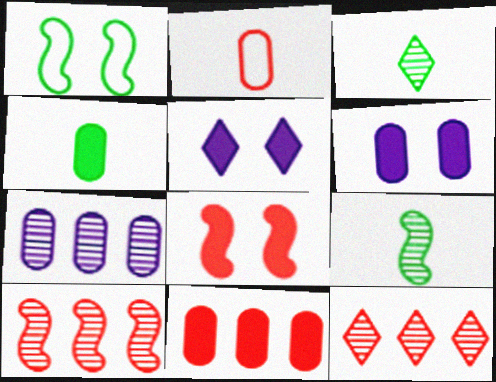[[2, 8, 12], 
[4, 6, 11]]